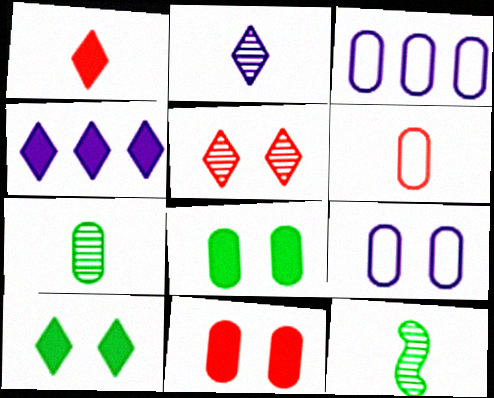[[1, 4, 10], 
[3, 7, 11]]